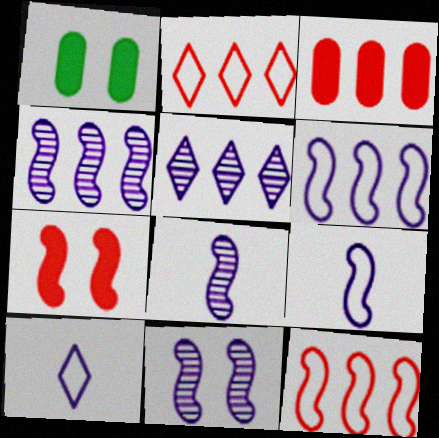[[1, 2, 8], 
[4, 8, 11]]